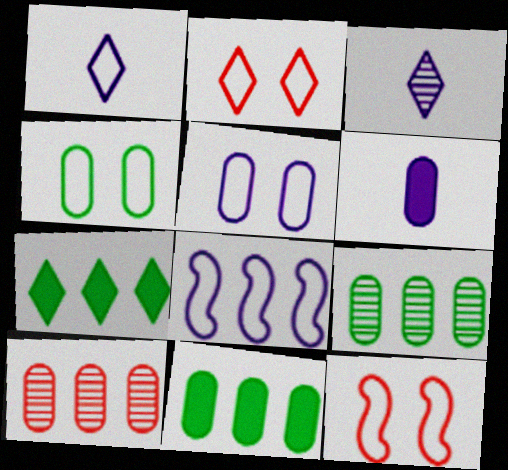[[1, 5, 8], 
[2, 3, 7], 
[3, 11, 12], 
[4, 6, 10], 
[7, 8, 10]]